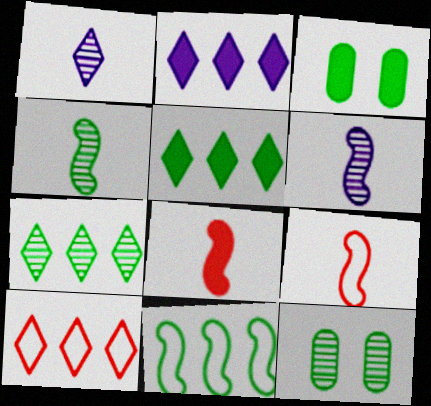[[2, 3, 8], 
[2, 7, 10], 
[2, 9, 12], 
[3, 6, 10], 
[4, 7, 12]]